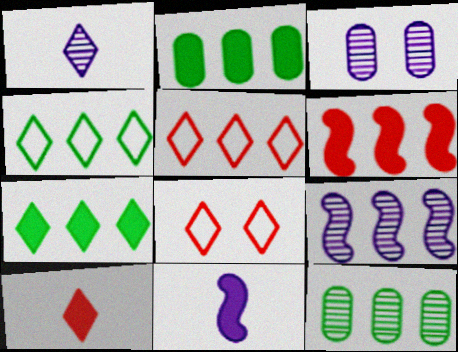[[1, 3, 9], 
[1, 7, 8], 
[2, 5, 9], 
[8, 11, 12]]